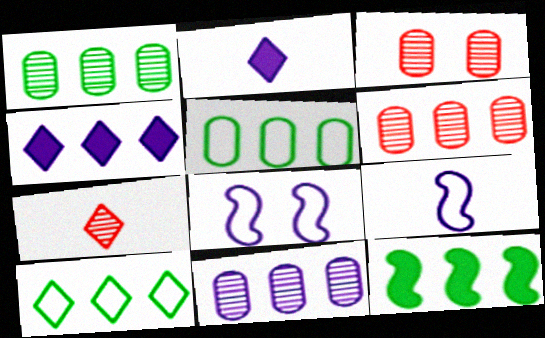[[1, 6, 11], 
[1, 10, 12], 
[2, 8, 11]]